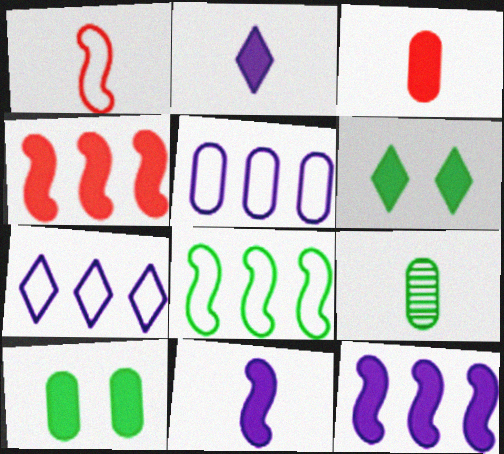[[1, 2, 9], 
[2, 4, 10], 
[3, 6, 12], 
[6, 8, 9]]